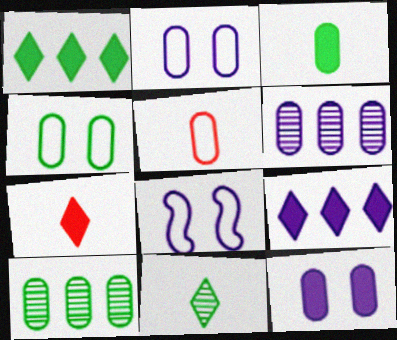[[3, 4, 10], 
[5, 10, 12], 
[7, 8, 10]]